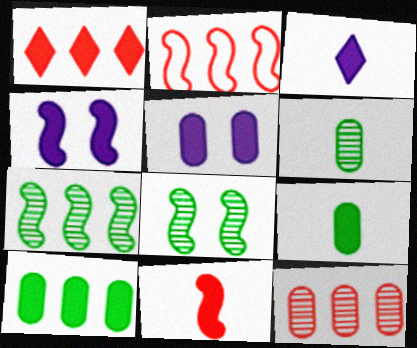[[1, 2, 12], 
[1, 4, 9], 
[3, 9, 11]]